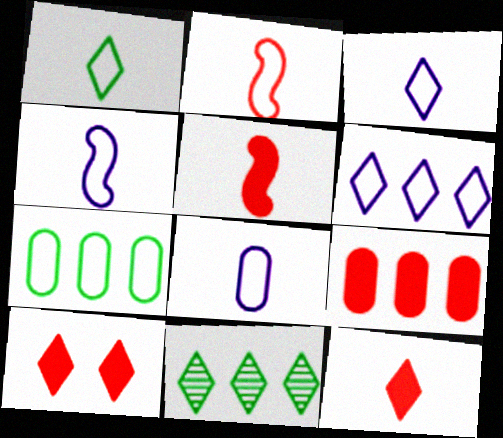[[1, 2, 8], 
[3, 4, 8], 
[3, 10, 11], 
[5, 9, 10]]